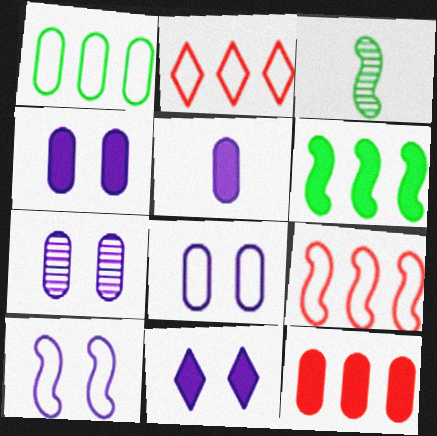[[2, 3, 4], 
[4, 7, 8], 
[7, 10, 11]]